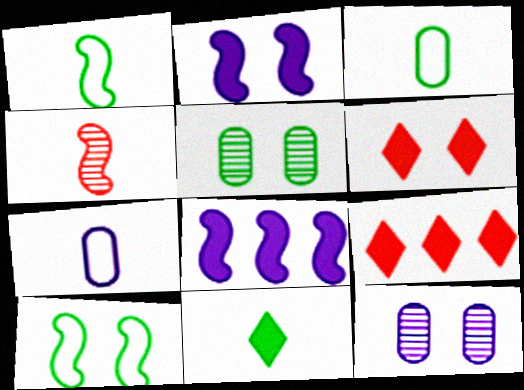[[1, 9, 12], 
[4, 7, 11], 
[4, 8, 10], 
[6, 10, 12]]